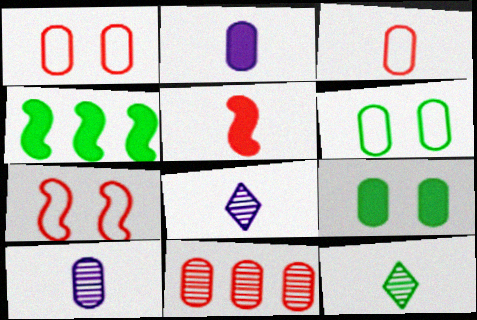[[1, 4, 8], 
[2, 6, 11], 
[4, 6, 12]]